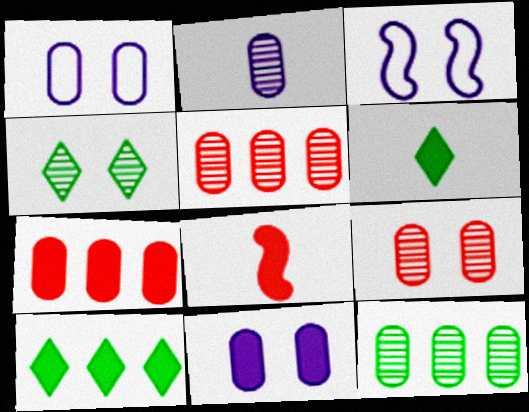[[2, 9, 12], 
[3, 5, 6], 
[8, 10, 11]]